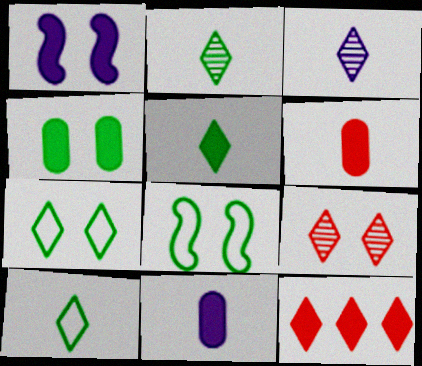[[2, 5, 10], 
[3, 7, 12]]